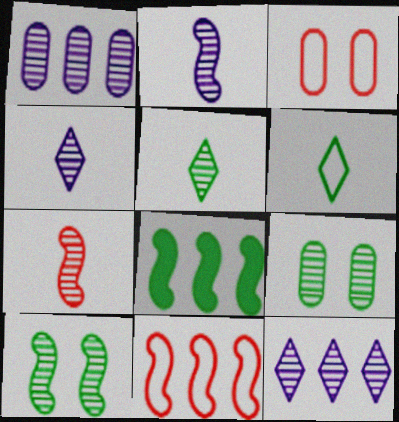[[3, 4, 8], 
[6, 8, 9], 
[7, 9, 12]]